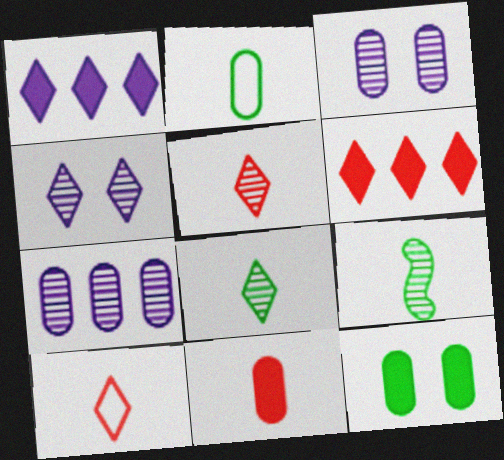[]